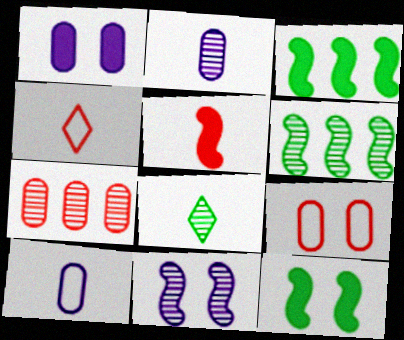[[1, 4, 6], 
[5, 8, 10], 
[7, 8, 11]]